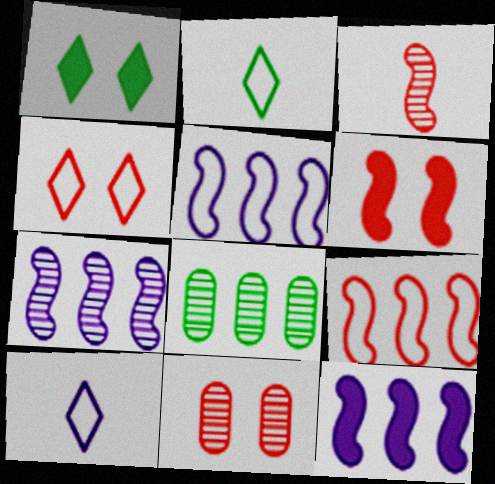[[2, 11, 12], 
[3, 6, 9], 
[4, 6, 11], 
[5, 7, 12], 
[6, 8, 10]]